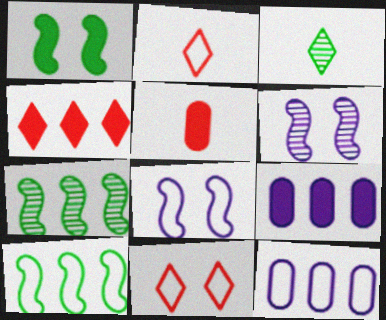[[4, 7, 12]]